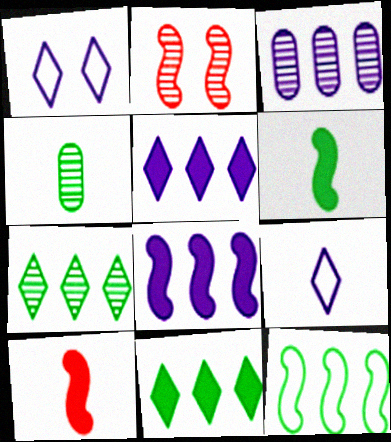[[4, 9, 10]]